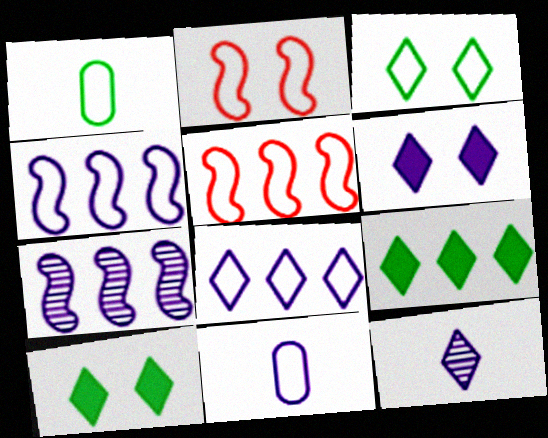[[1, 2, 8], 
[3, 5, 11], 
[6, 7, 11], 
[6, 8, 12]]